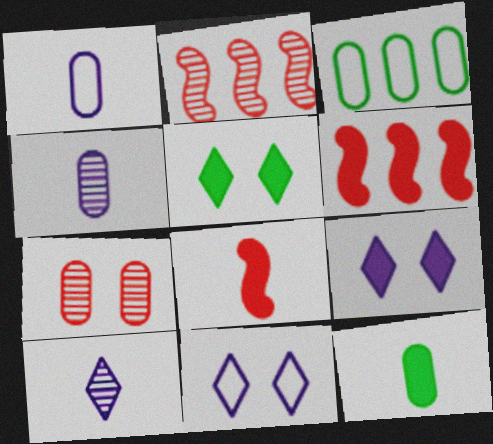[[1, 2, 5], 
[2, 11, 12], 
[6, 9, 12]]